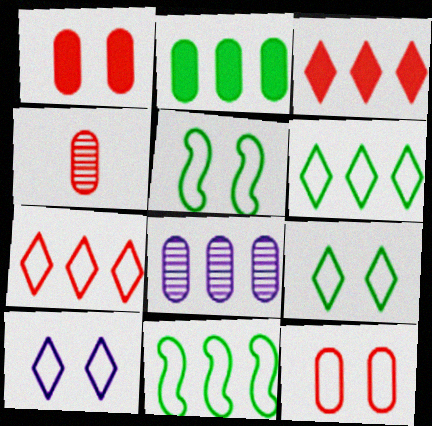[[3, 8, 11], 
[5, 10, 12]]